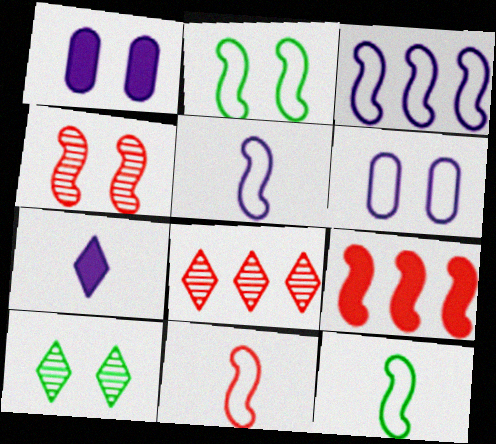[[1, 8, 12], 
[2, 3, 11], 
[4, 9, 11], 
[5, 11, 12]]